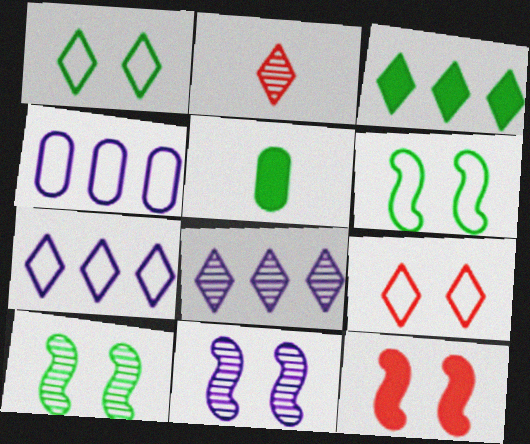[[6, 11, 12]]